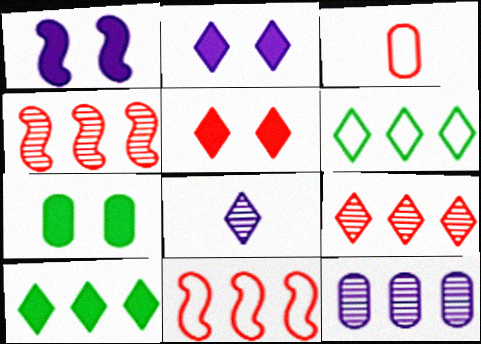[[1, 5, 7], 
[3, 4, 5], 
[3, 7, 12], 
[5, 6, 8], 
[7, 8, 11], 
[10, 11, 12]]